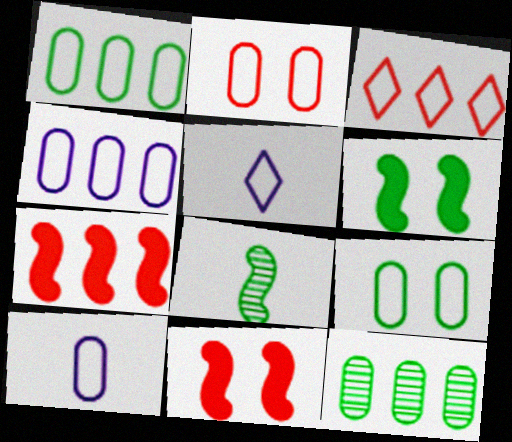[[1, 2, 10], 
[5, 11, 12]]